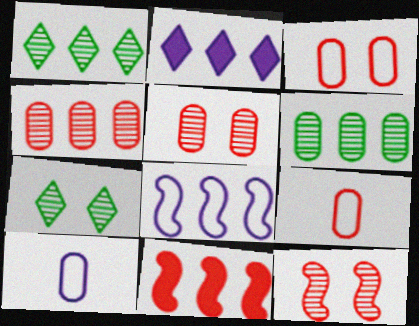[[7, 10, 11]]